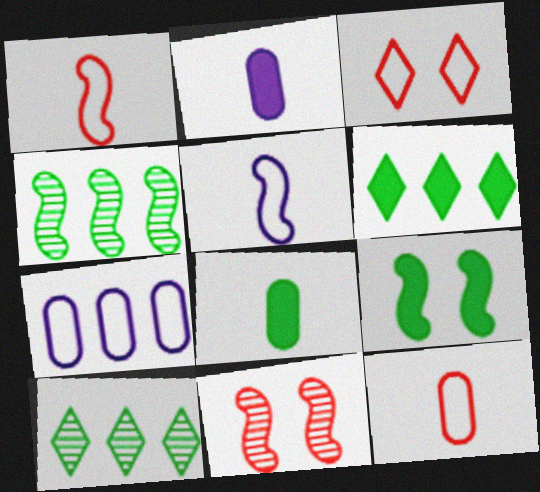[[2, 3, 4], 
[6, 8, 9]]